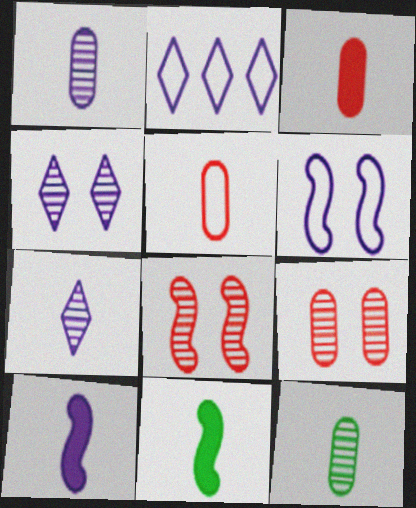[[2, 9, 11], 
[5, 7, 11]]